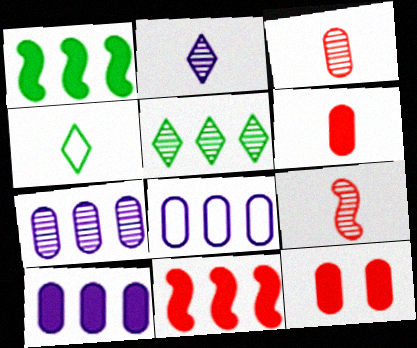[[5, 8, 11], 
[7, 8, 10]]